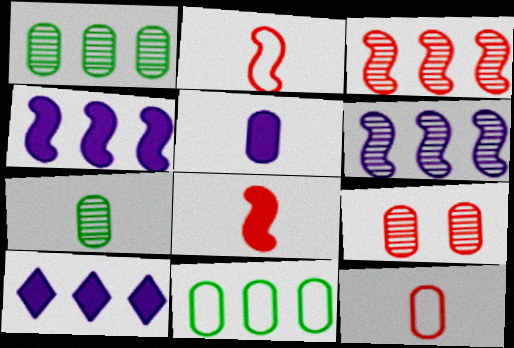[[3, 10, 11], 
[5, 7, 12], 
[5, 9, 11]]